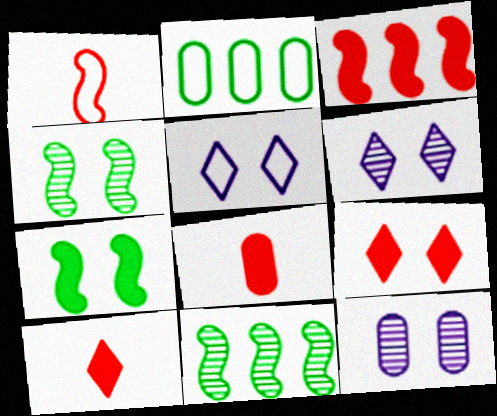[[1, 2, 5], 
[2, 8, 12], 
[3, 8, 9], 
[5, 8, 11]]